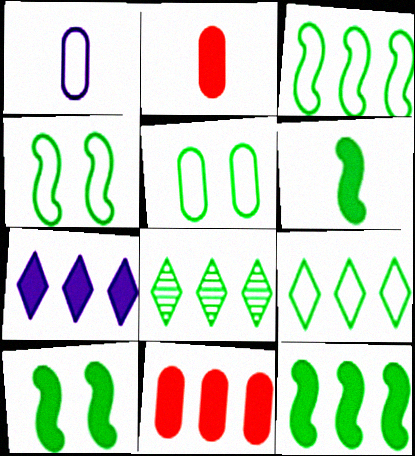[[2, 7, 10], 
[5, 6, 8], 
[6, 10, 12], 
[7, 11, 12]]